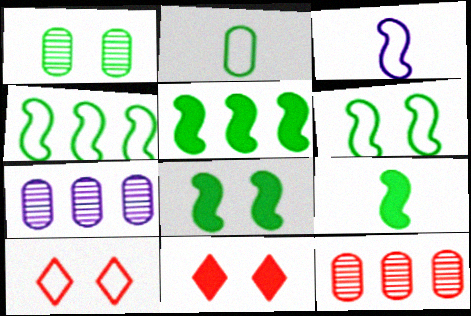[[5, 8, 9], 
[7, 9, 10]]